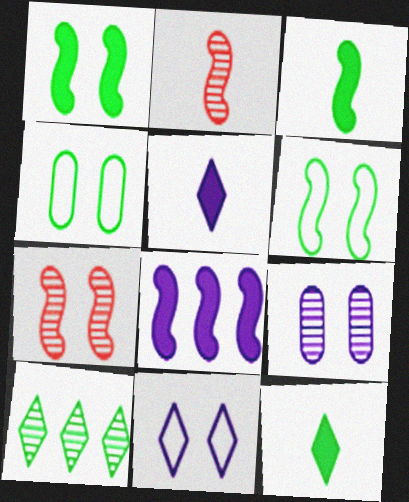[[2, 6, 8], 
[2, 9, 10], 
[3, 4, 10]]